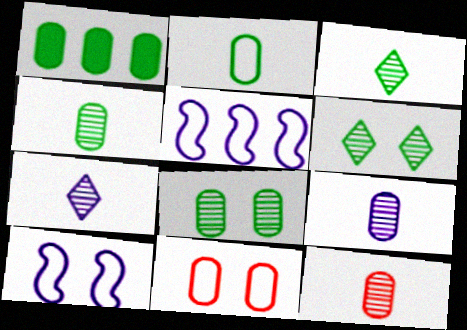[[1, 2, 8], 
[1, 9, 11], 
[4, 9, 12]]